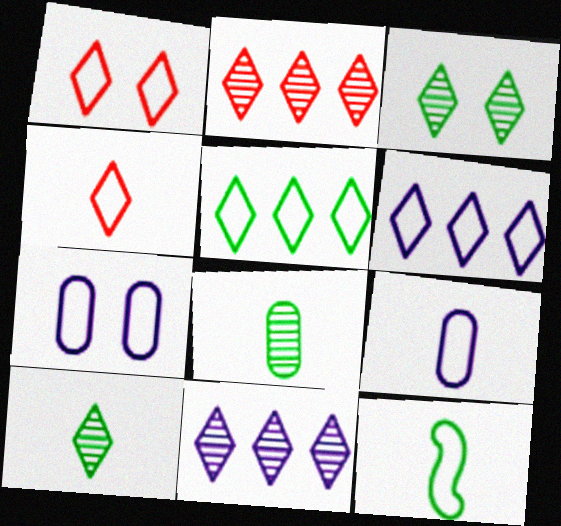[[4, 9, 12]]